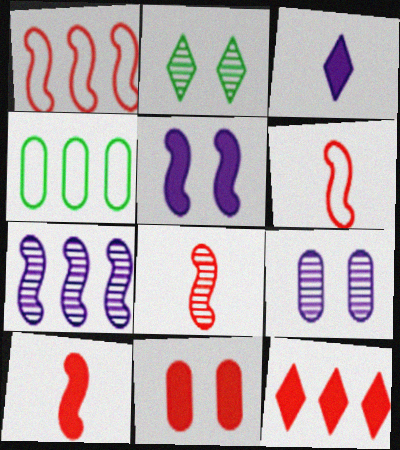[[4, 7, 12], 
[6, 8, 10], 
[10, 11, 12]]